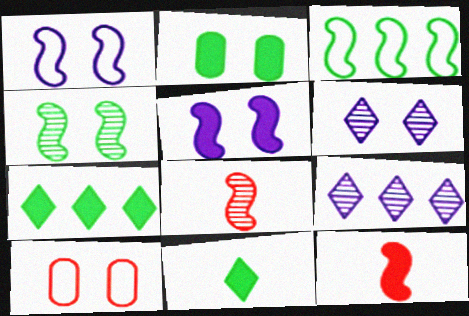[[3, 5, 8]]